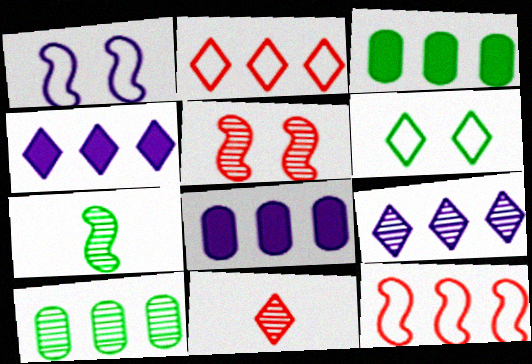[[1, 3, 11], 
[3, 6, 7], 
[3, 9, 12], 
[4, 6, 11], 
[4, 10, 12]]